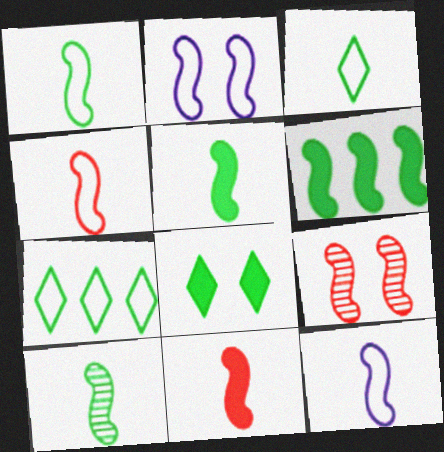[[1, 4, 12], 
[1, 5, 10], 
[6, 9, 12], 
[10, 11, 12]]